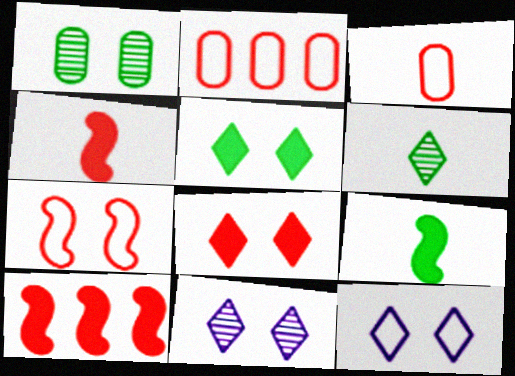[[2, 9, 11]]